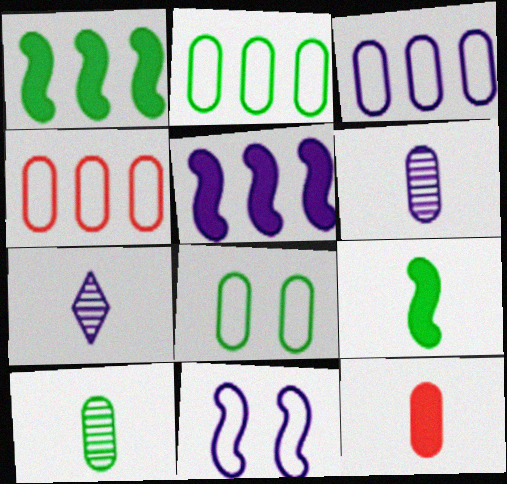[[2, 3, 4]]